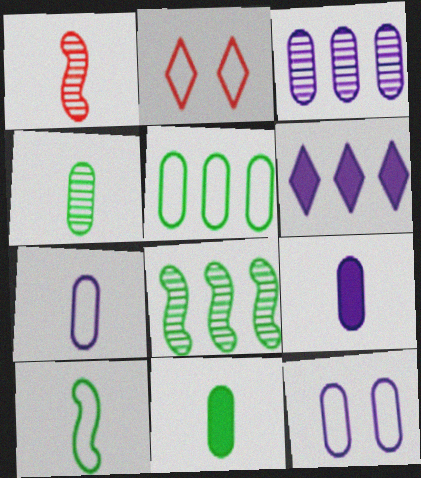[[2, 8, 9], 
[3, 9, 12]]